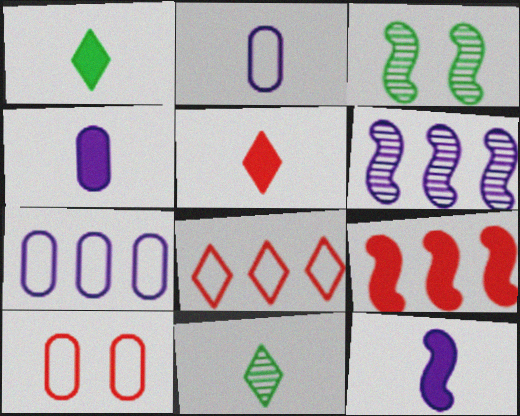[[1, 6, 10], 
[3, 4, 8], 
[3, 5, 7]]